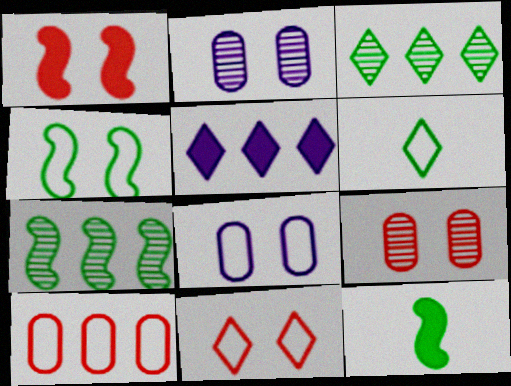[[1, 9, 11], 
[4, 7, 12], 
[4, 8, 11], 
[5, 7, 10]]